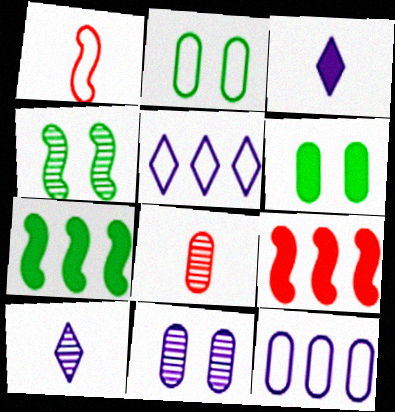[[1, 2, 5], 
[2, 9, 10], 
[3, 6, 9], 
[6, 8, 12]]